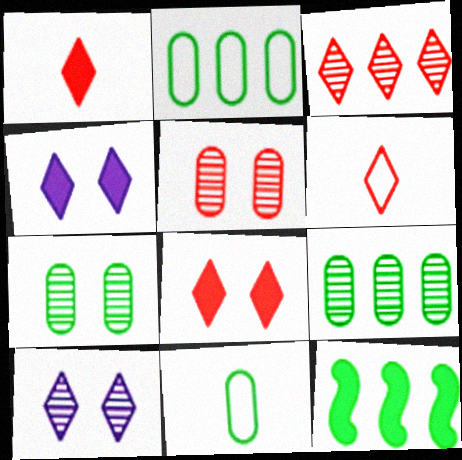[[3, 6, 8]]